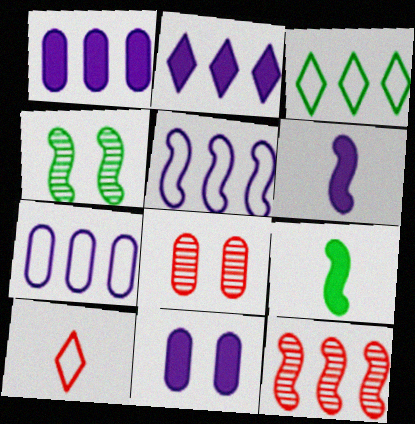[[1, 3, 12], 
[1, 4, 10], 
[2, 6, 11], 
[3, 6, 8]]